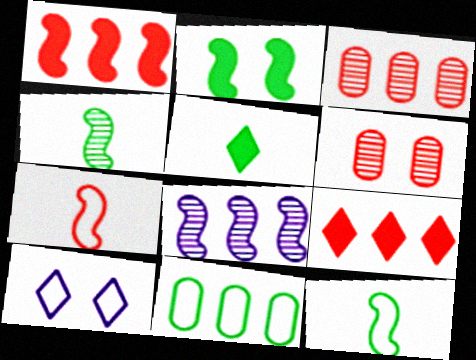[[2, 6, 10], 
[2, 7, 8], 
[6, 7, 9], 
[7, 10, 11], 
[8, 9, 11]]